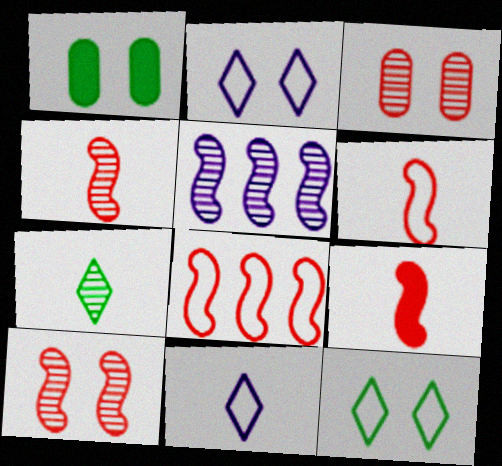[[1, 2, 10], 
[3, 5, 7], 
[4, 6, 9], 
[8, 9, 10]]